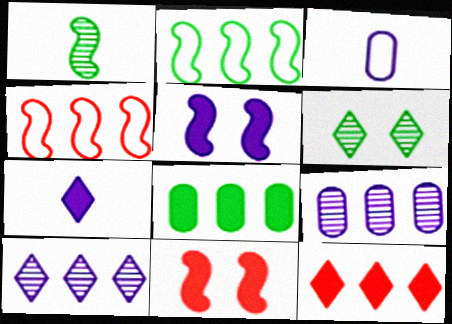[[1, 4, 5], 
[2, 9, 12], 
[3, 5, 10], 
[4, 8, 10], 
[7, 8, 11]]